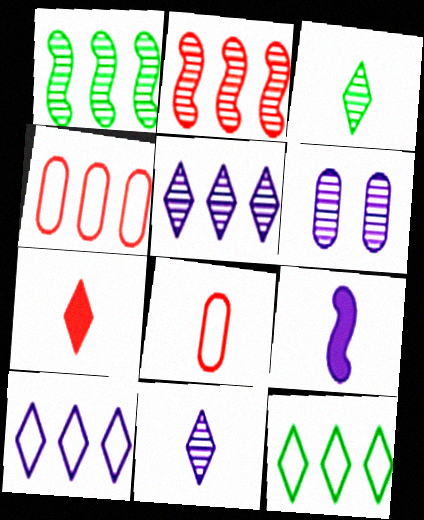[[2, 3, 6], 
[3, 8, 9], 
[6, 9, 10]]